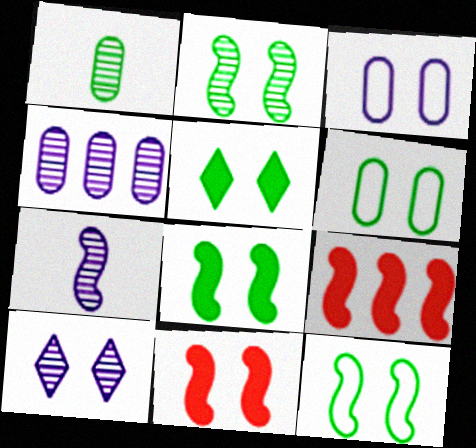[[2, 5, 6], 
[2, 8, 12], 
[4, 7, 10], 
[6, 10, 11], 
[7, 9, 12]]